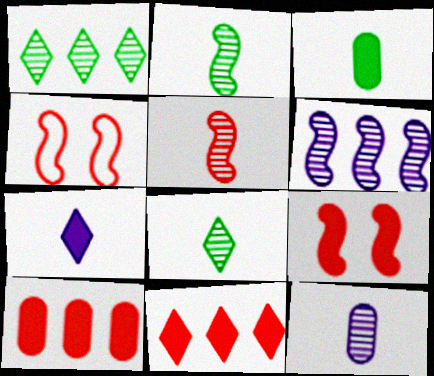[[5, 8, 12]]